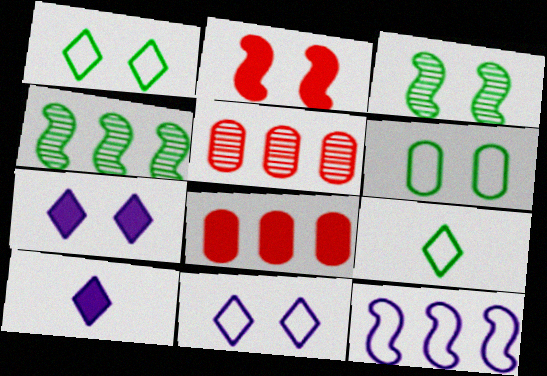[]